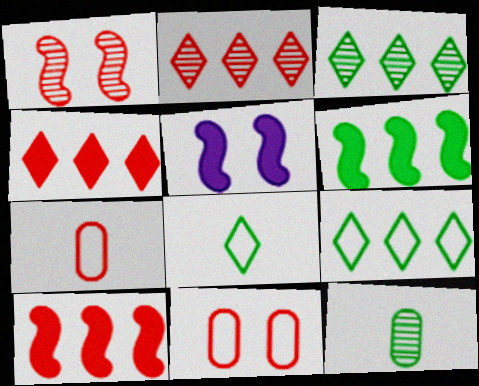[[1, 4, 7], 
[3, 5, 7]]